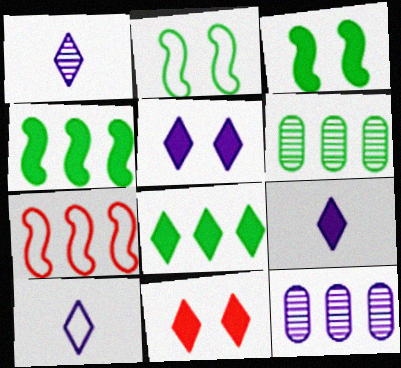[[1, 9, 10], 
[7, 8, 12], 
[8, 9, 11]]